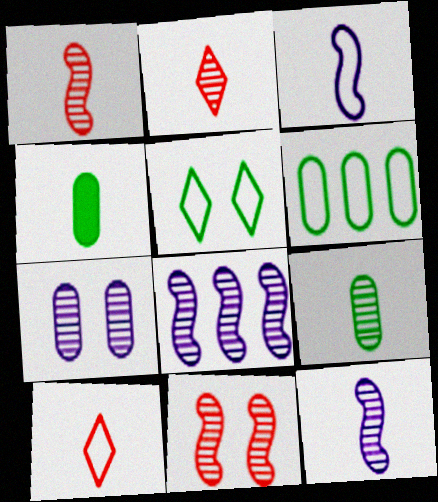[[2, 3, 4], 
[2, 9, 12], 
[4, 10, 12]]